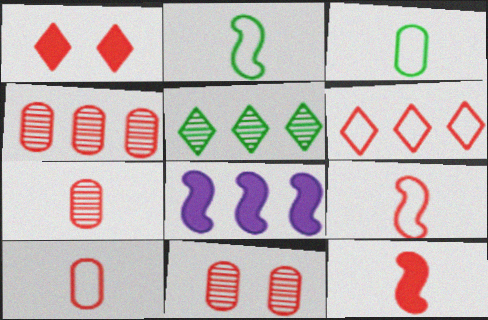[[1, 4, 9], 
[4, 7, 11], 
[6, 11, 12]]